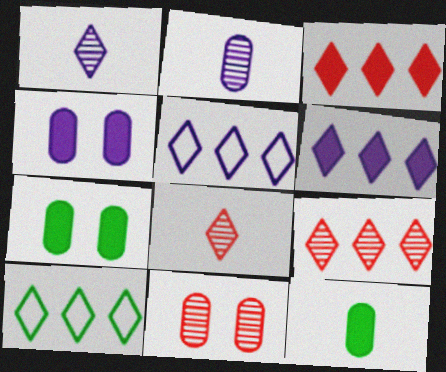[[6, 9, 10]]